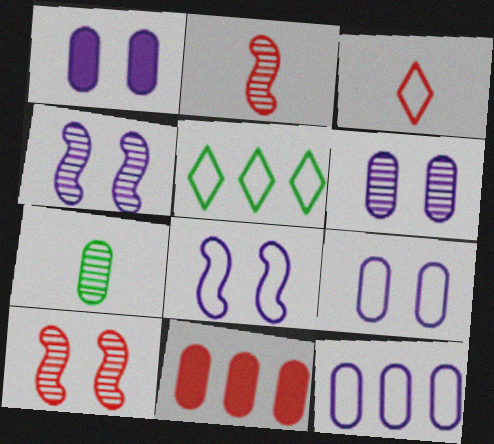[[1, 2, 5], 
[1, 6, 9], 
[3, 10, 11], 
[7, 9, 11]]